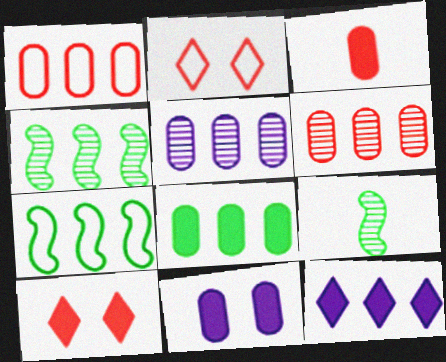[[1, 4, 12], 
[1, 5, 8], 
[3, 8, 11], 
[6, 7, 12]]